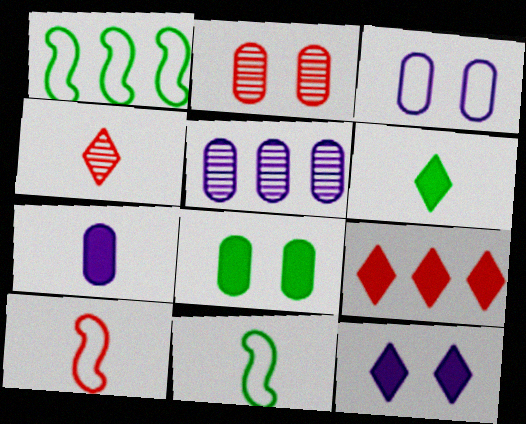[[1, 5, 9], 
[2, 3, 8], 
[2, 9, 10], 
[3, 5, 7], 
[4, 7, 11], 
[6, 9, 12]]